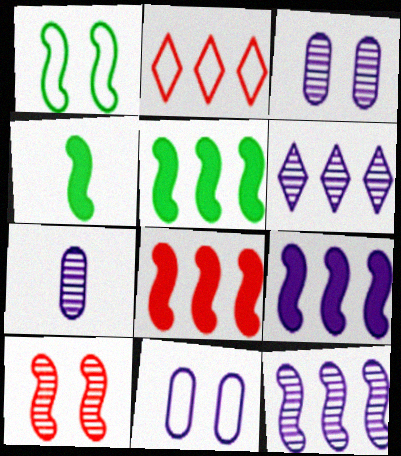[[2, 3, 4], 
[5, 8, 9]]